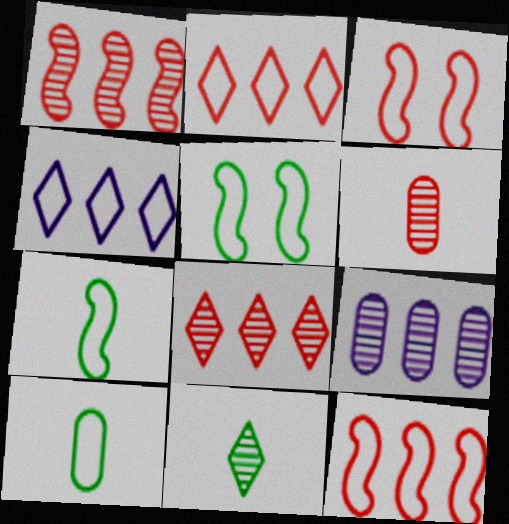[[3, 4, 10]]